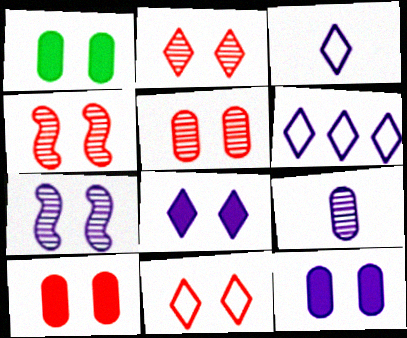[[1, 7, 11], 
[1, 10, 12], 
[2, 4, 5], 
[4, 10, 11]]